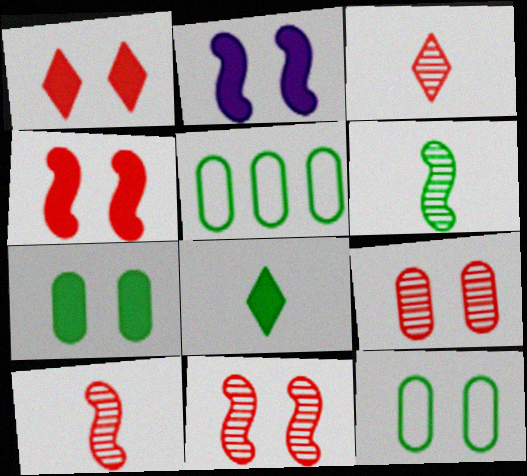[[1, 2, 7], 
[2, 3, 5]]